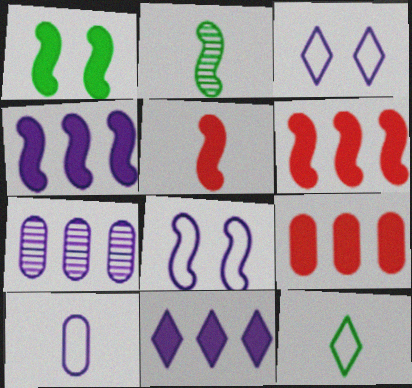[[1, 4, 5], 
[2, 3, 9], 
[2, 6, 8]]